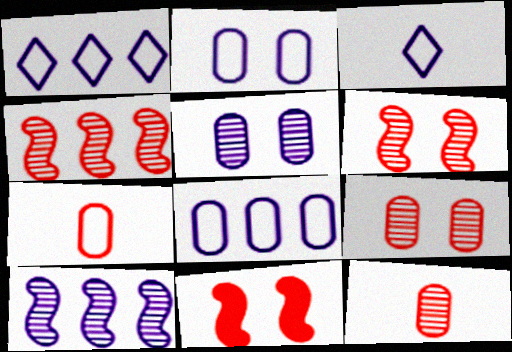[]